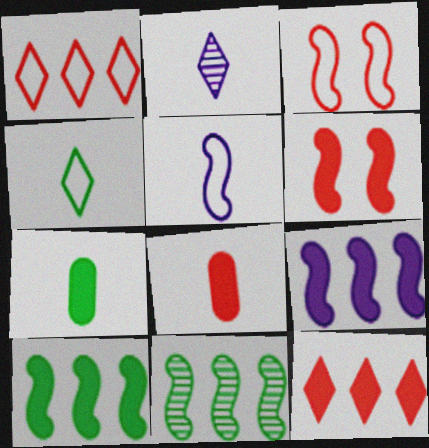[[5, 6, 11], 
[6, 8, 12]]